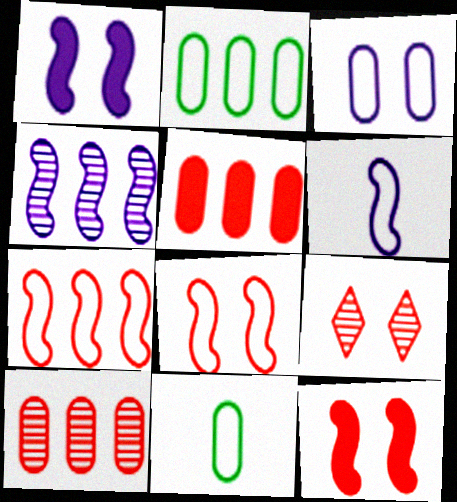[[1, 4, 6]]